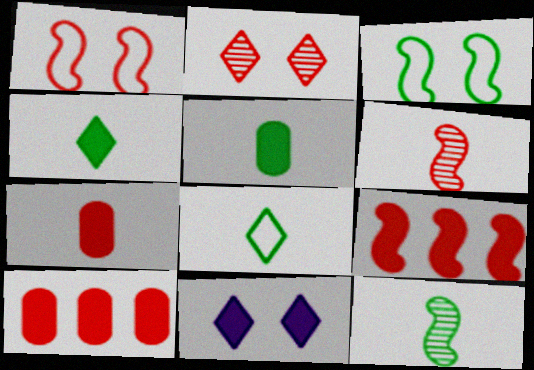[[1, 6, 9], 
[5, 8, 12], 
[5, 9, 11]]